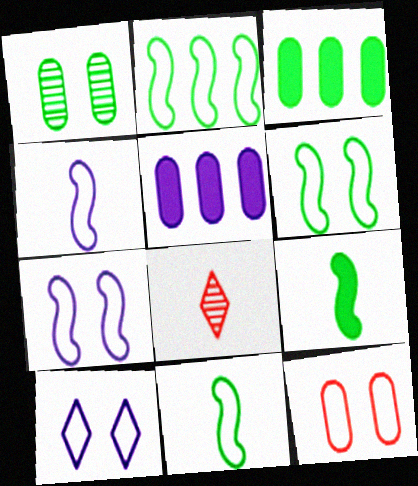[[2, 6, 11], 
[3, 7, 8], 
[5, 6, 8], 
[6, 10, 12]]